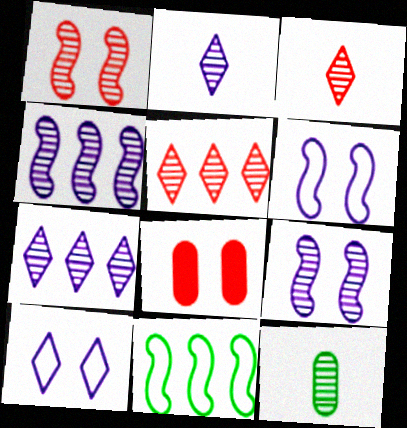[[1, 7, 12], 
[2, 8, 11], 
[5, 9, 12]]